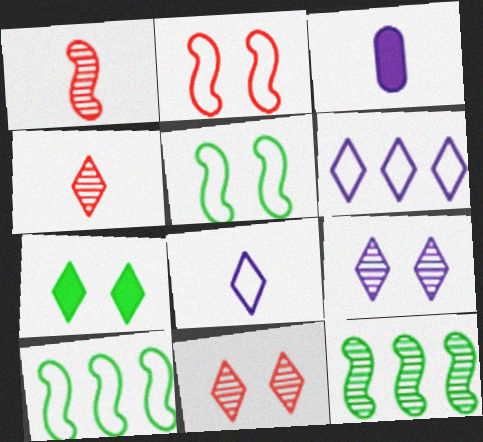[[3, 10, 11], 
[4, 6, 7]]